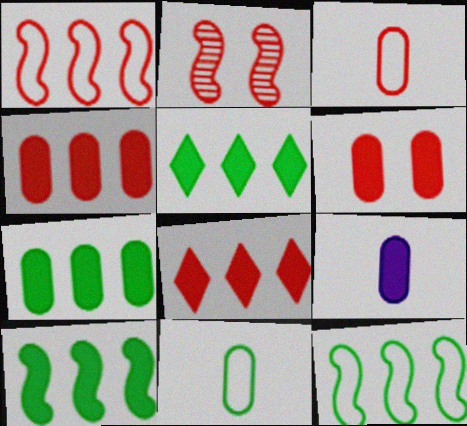[[2, 3, 8], 
[5, 7, 10], 
[6, 7, 9]]